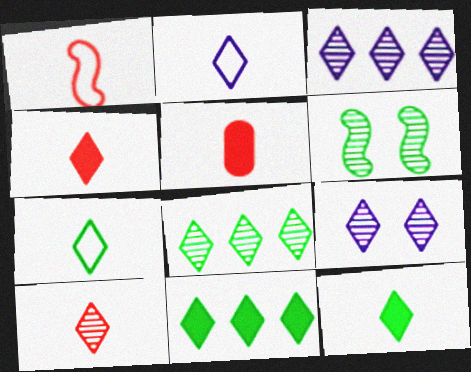[[1, 5, 10], 
[2, 10, 12], 
[8, 9, 10]]